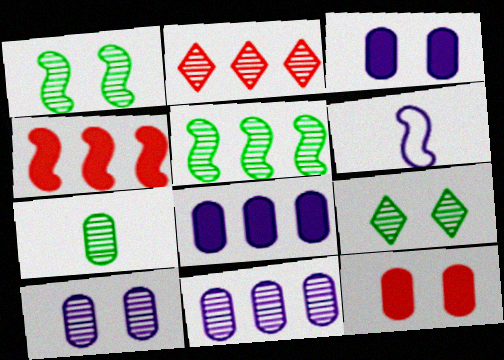[[1, 4, 6], 
[2, 5, 11], 
[5, 7, 9]]